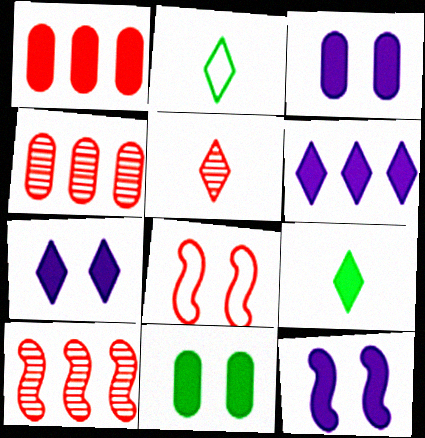[[1, 5, 8], 
[1, 9, 12], 
[2, 3, 10], 
[2, 4, 12], 
[3, 7, 12]]